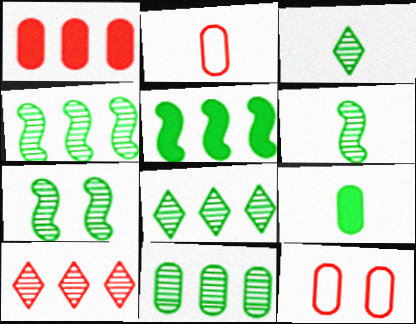[[3, 7, 11], 
[4, 6, 7], 
[4, 8, 11]]